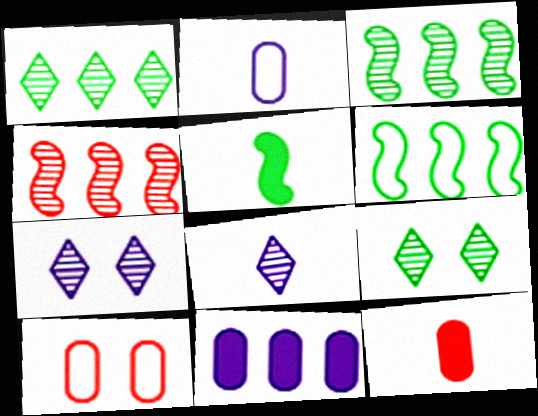[[6, 7, 12]]